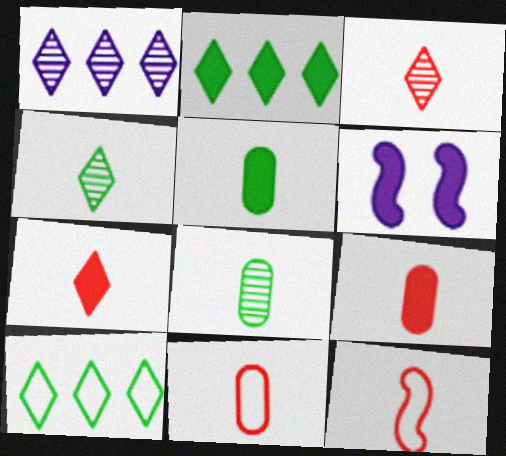[[2, 6, 9], 
[3, 9, 12]]